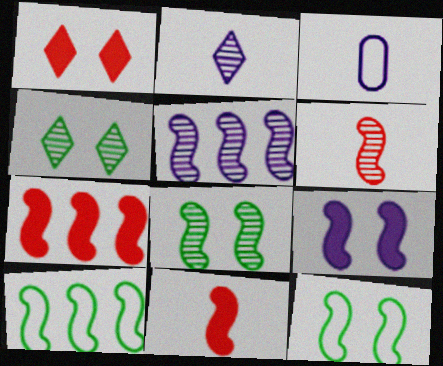[[3, 4, 7], 
[5, 6, 8], 
[5, 7, 10], 
[5, 11, 12], 
[6, 9, 10]]